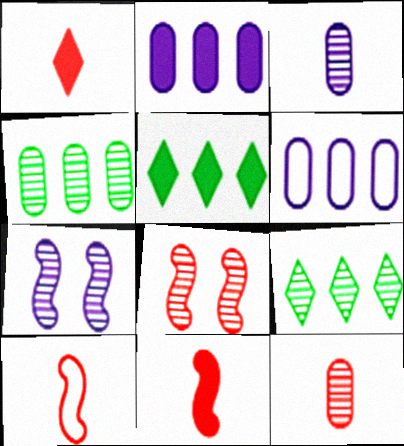[[1, 10, 12], 
[3, 8, 9], 
[7, 9, 12]]